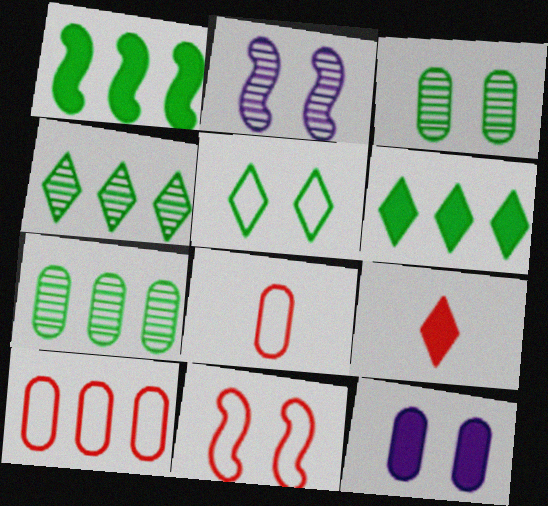[[1, 9, 12], 
[2, 6, 8], 
[7, 8, 12]]